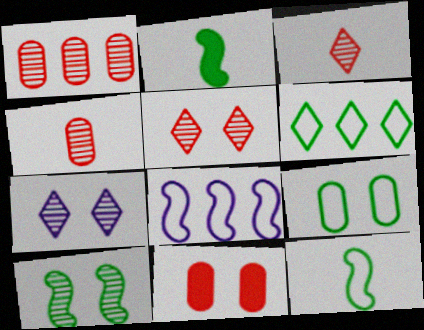[[6, 9, 12]]